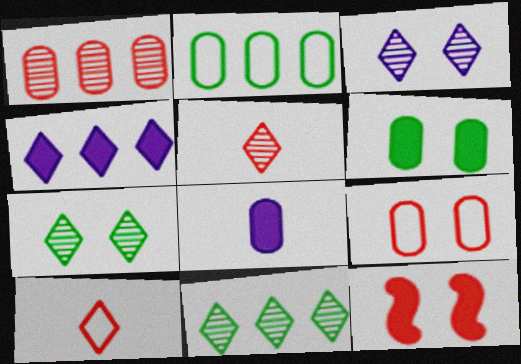[[1, 10, 12], 
[3, 5, 11], 
[4, 7, 10]]